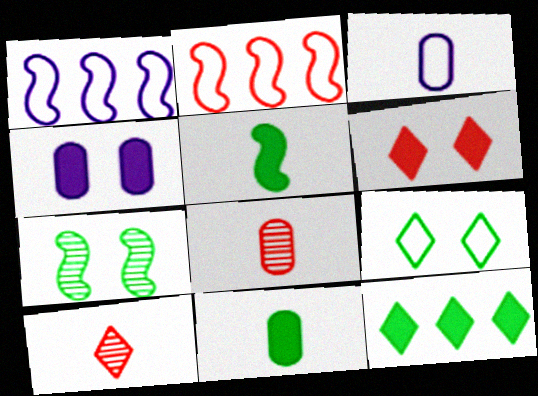[[2, 3, 9], 
[2, 6, 8], 
[3, 5, 10], 
[3, 8, 11]]